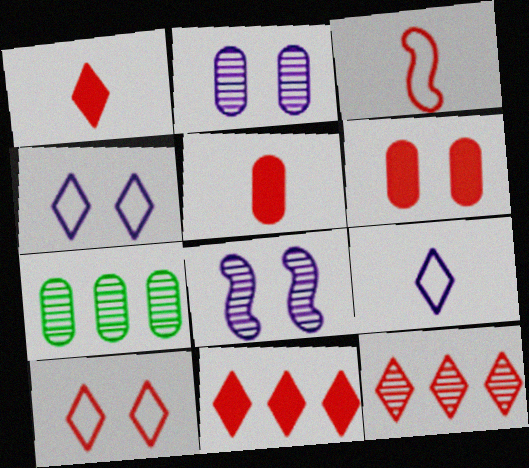[[1, 10, 12], 
[3, 6, 12]]